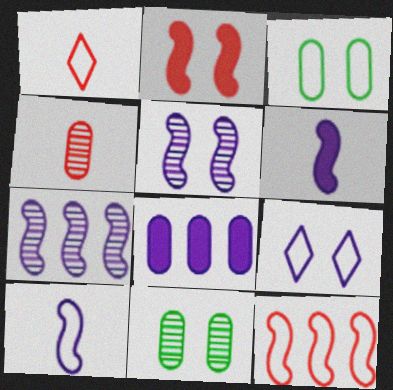[[2, 9, 11], 
[3, 4, 8]]